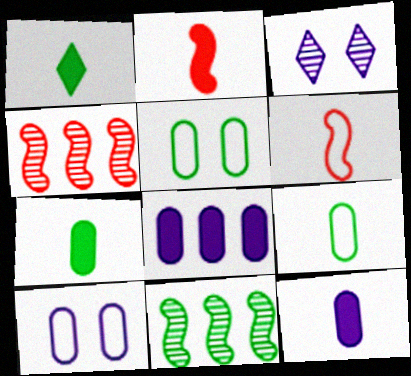[[1, 2, 12], 
[1, 4, 10], 
[1, 5, 11]]